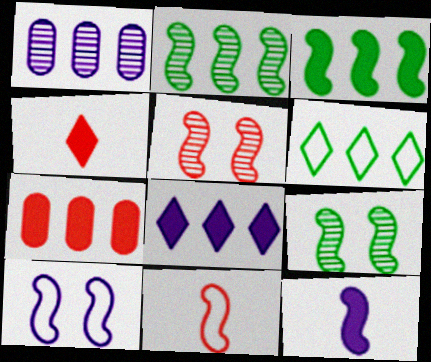[[3, 7, 8]]